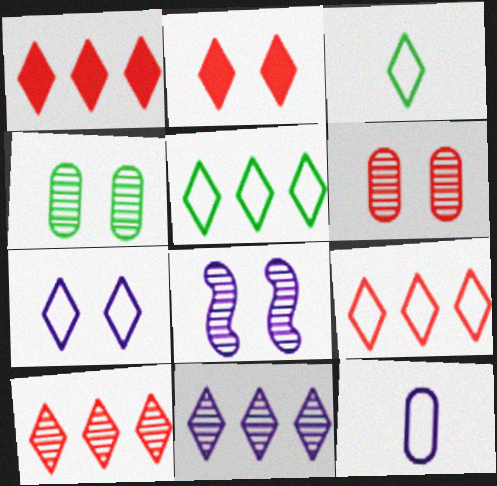[[1, 5, 11], 
[1, 9, 10], 
[2, 3, 11], 
[3, 7, 9]]